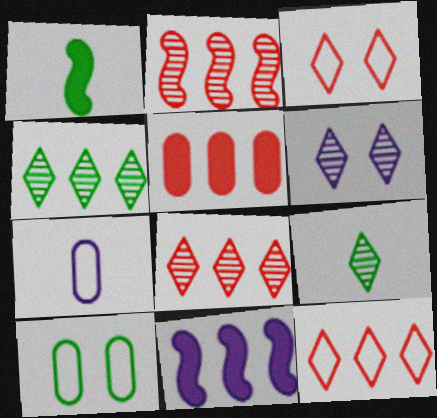[[1, 4, 10], 
[2, 5, 12], 
[6, 7, 11], 
[6, 8, 9]]